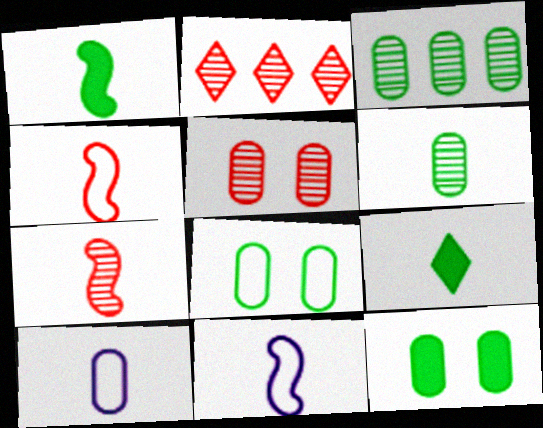[[1, 7, 11], 
[2, 5, 7], 
[2, 11, 12], 
[7, 9, 10]]